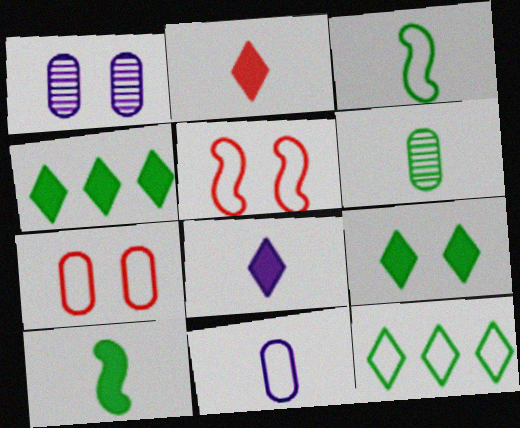[[1, 5, 9], 
[5, 11, 12]]